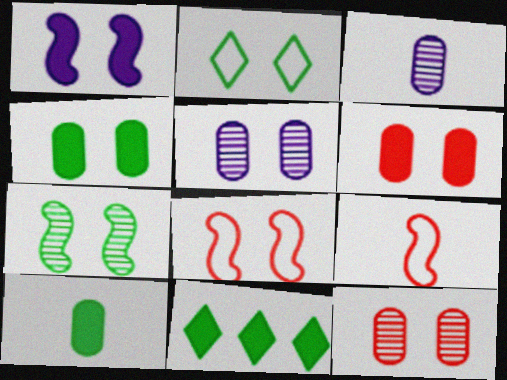[[1, 2, 12], 
[1, 7, 8], 
[2, 4, 7], 
[3, 8, 11], 
[5, 9, 11]]